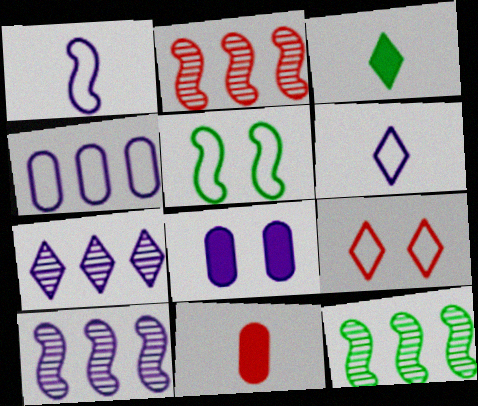[[1, 7, 8], 
[2, 9, 11], 
[2, 10, 12], 
[3, 7, 9], 
[5, 7, 11], 
[6, 8, 10]]